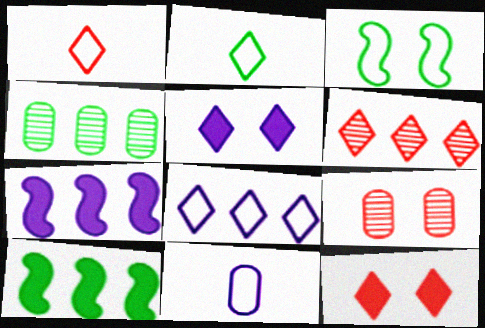[[1, 6, 12], 
[2, 5, 6], 
[2, 7, 9], 
[3, 5, 9]]